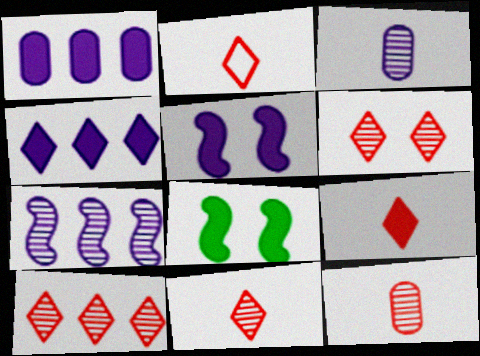[[1, 8, 9], 
[2, 9, 11], 
[6, 10, 11]]